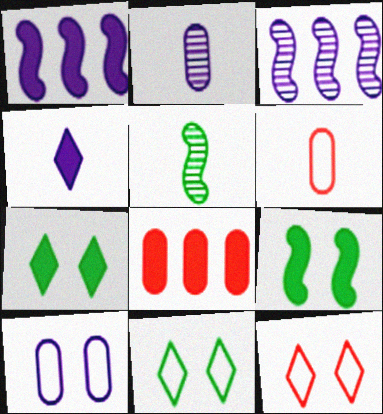[[3, 4, 10], 
[3, 6, 7], 
[4, 5, 6], 
[4, 8, 9]]